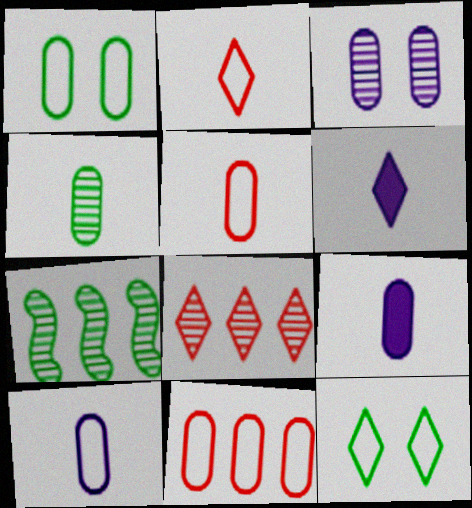[[1, 10, 11], 
[4, 5, 9], 
[6, 8, 12]]